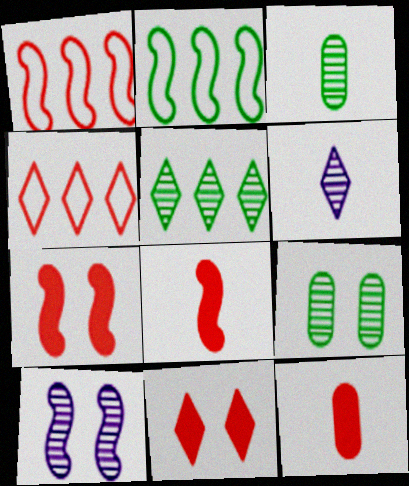[[2, 8, 10]]